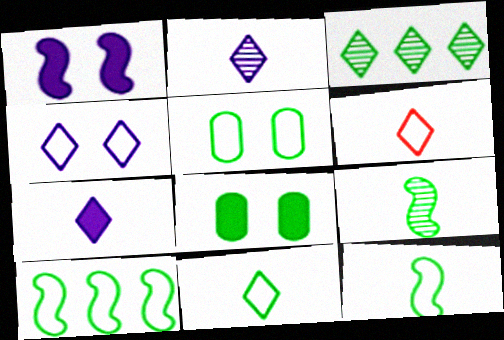[[3, 8, 12], 
[5, 10, 11]]